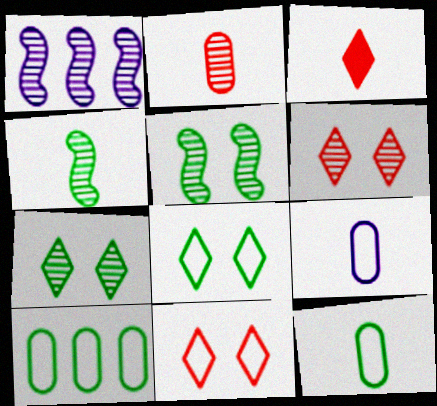[[1, 2, 7], 
[3, 4, 9]]